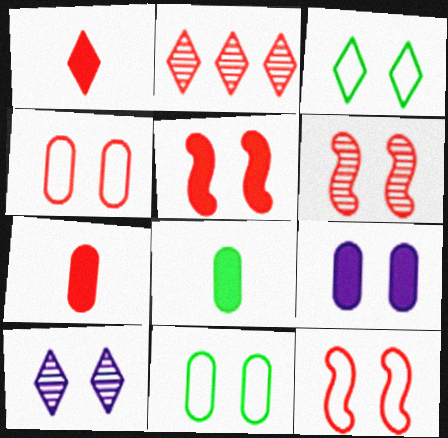[[2, 7, 12], 
[3, 6, 9], 
[5, 6, 12], 
[5, 10, 11]]